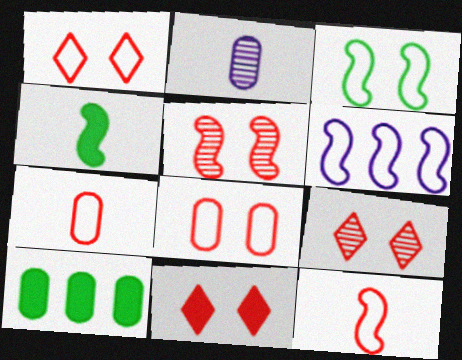[[1, 9, 11], 
[2, 8, 10], 
[3, 6, 12], 
[4, 5, 6], 
[5, 8, 11]]